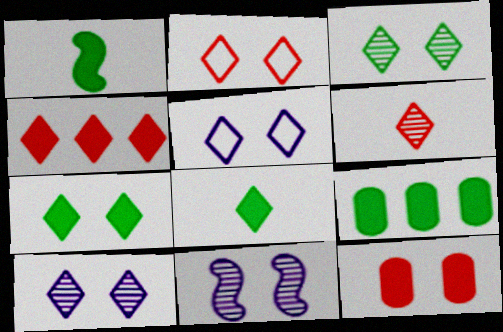[[1, 7, 9], 
[2, 4, 6], 
[2, 7, 10]]